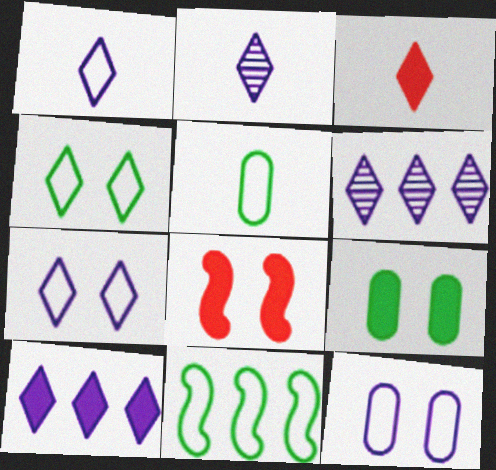[[2, 7, 10], 
[3, 4, 6], 
[4, 5, 11], 
[5, 6, 8]]